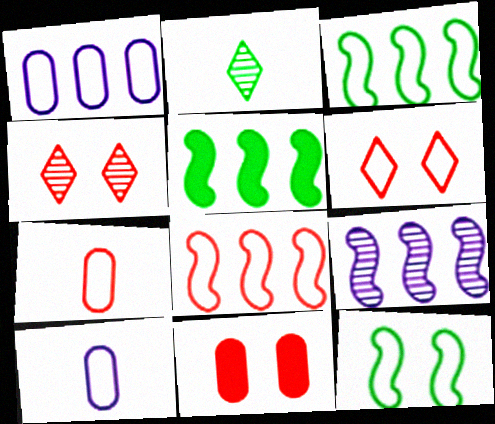[[3, 6, 10], 
[4, 5, 10], 
[5, 8, 9], 
[6, 7, 8]]